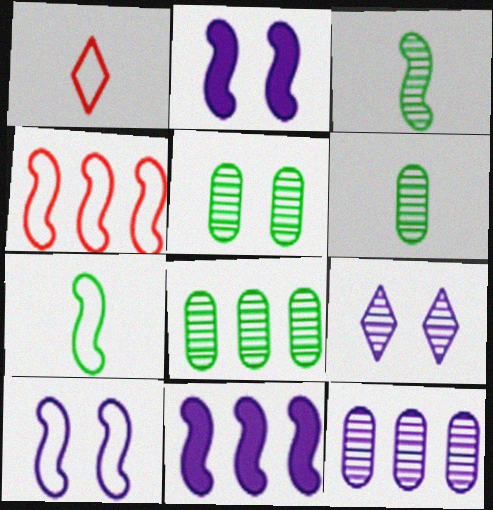[[1, 2, 8], 
[1, 5, 11], 
[2, 3, 4], 
[4, 7, 10], 
[5, 6, 8]]